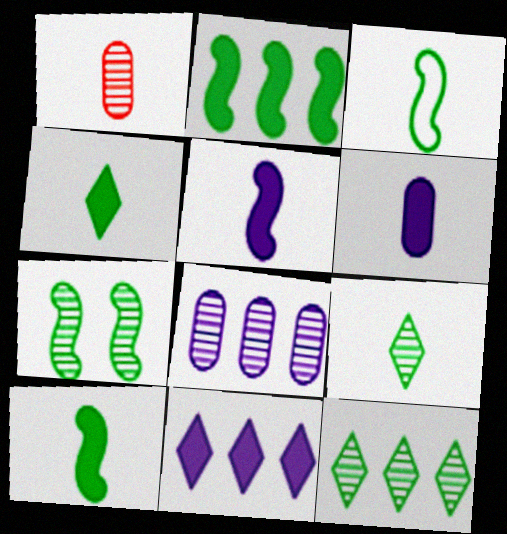[[2, 3, 7]]